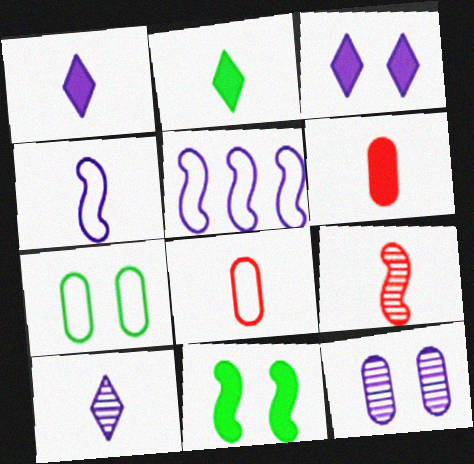[[1, 5, 12], 
[5, 9, 11]]